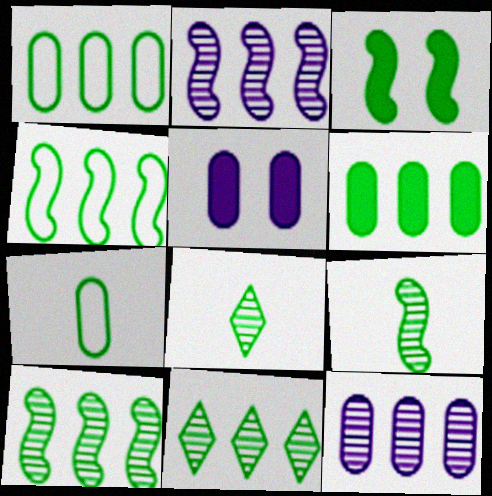[[1, 3, 8], 
[3, 4, 9], 
[3, 7, 11], 
[4, 6, 11]]